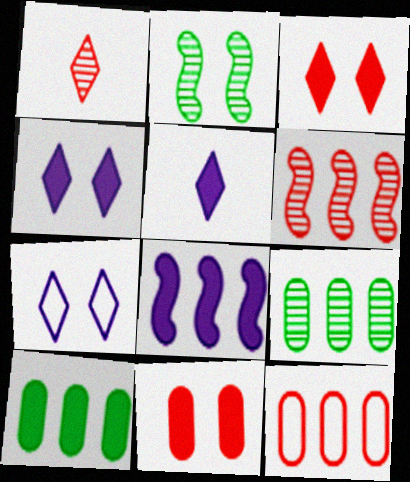[[2, 5, 12], 
[2, 7, 11]]